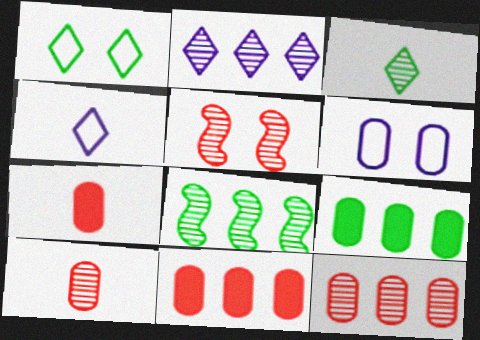[[2, 8, 12], 
[4, 5, 9], 
[6, 9, 10]]